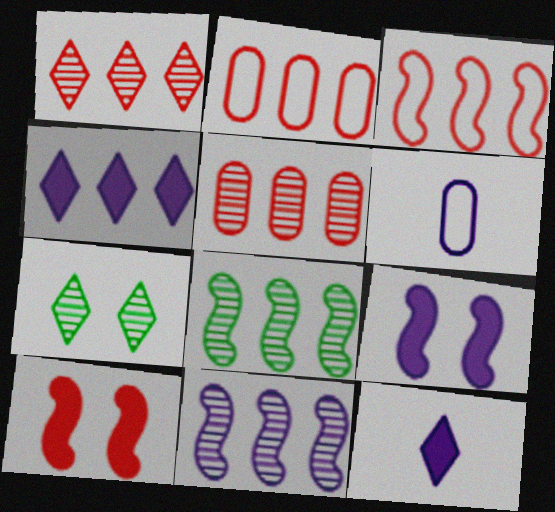[[2, 4, 8]]